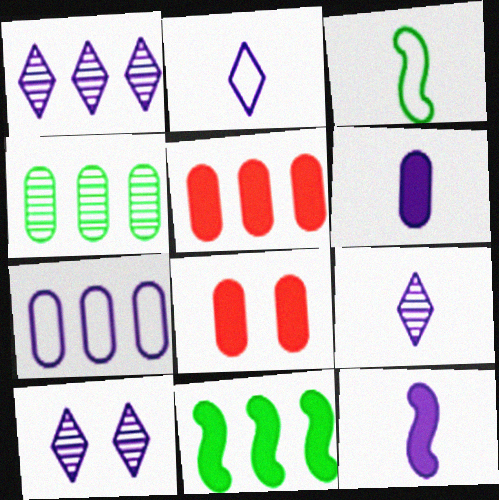[[1, 3, 8], 
[1, 9, 10], 
[3, 5, 10], 
[4, 5, 7], 
[7, 10, 12]]